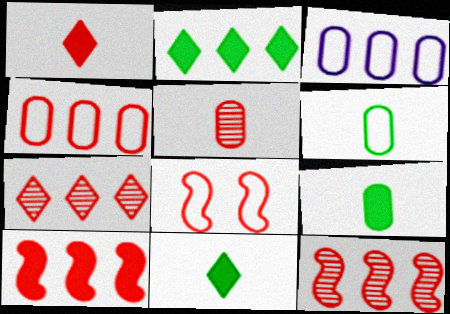[[2, 3, 12], 
[4, 7, 10]]